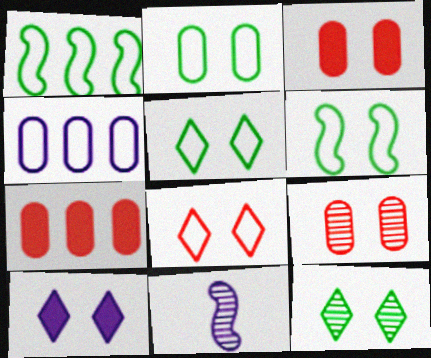[[2, 5, 6], 
[4, 10, 11], 
[5, 7, 11], 
[6, 9, 10], 
[8, 10, 12]]